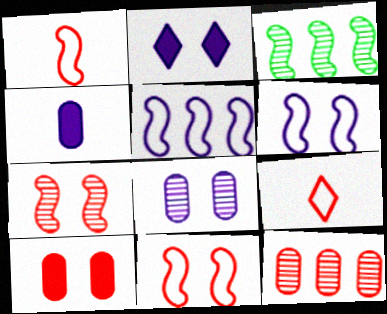[[2, 6, 8]]